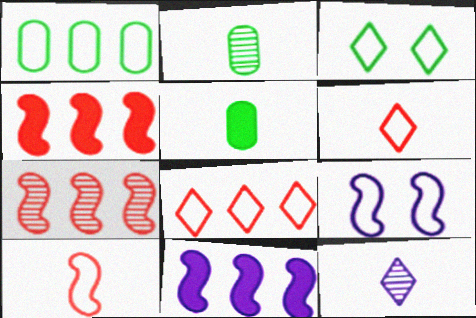[[1, 6, 9], 
[5, 10, 12]]